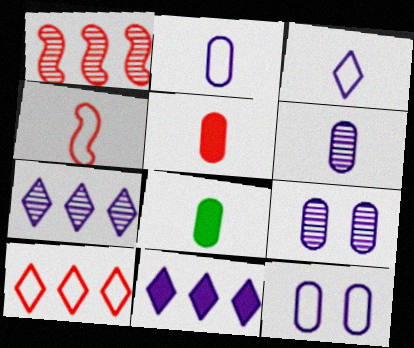[]